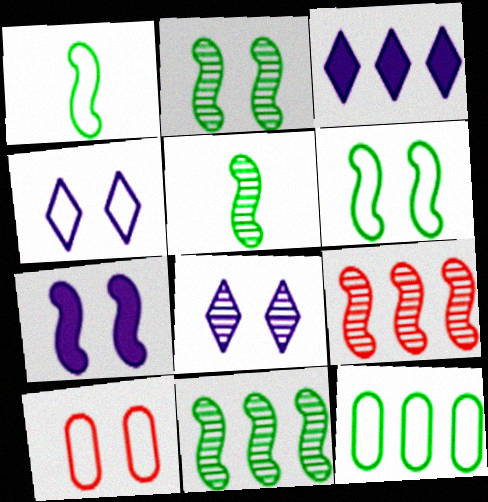[[1, 7, 9], 
[2, 5, 11], 
[3, 5, 10], 
[3, 9, 12], 
[4, 6, 10]]